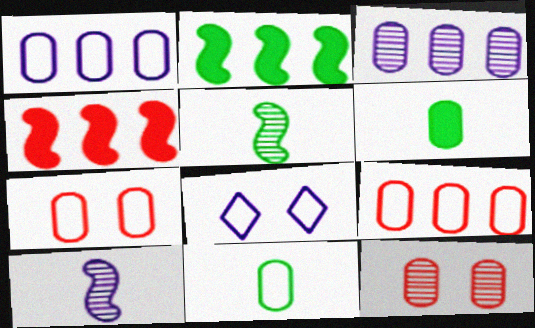[[1, 6, 12], 
[1, 7, 11], 
[3, 6, 7]]